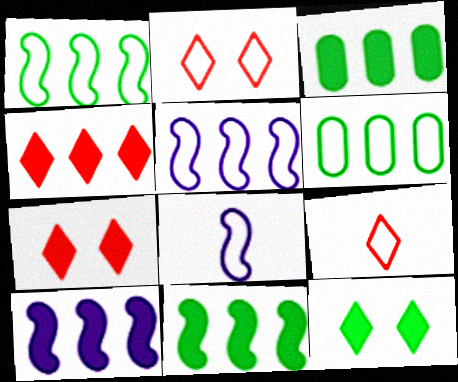[[2, 6, 8], 
[3, 4, 10]]